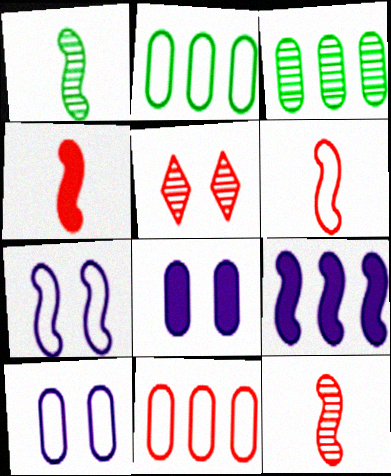[[4, 5, 11], 
[4, 6, 12]]